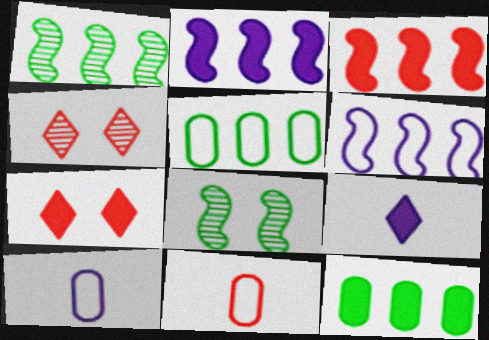[[1, 3, 6], 
[1, 7, 10], 
[3, 4, 11]]